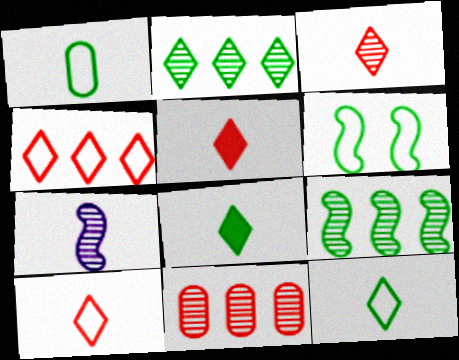[[1, 5, 7], 
[3, 5, 10]]